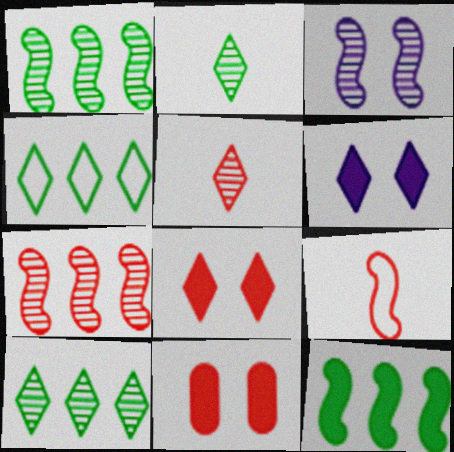[[3, 9, 12], 
[4, 5, 6]]